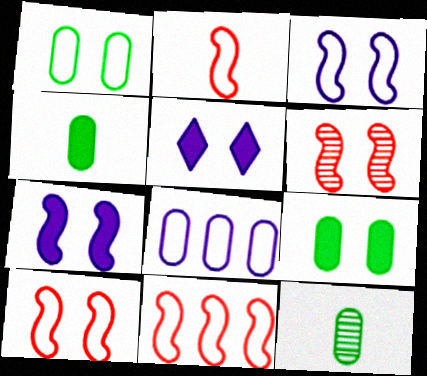[[1, 5, 6], 
[2, 10, 11], 
[5, 11, 12]]